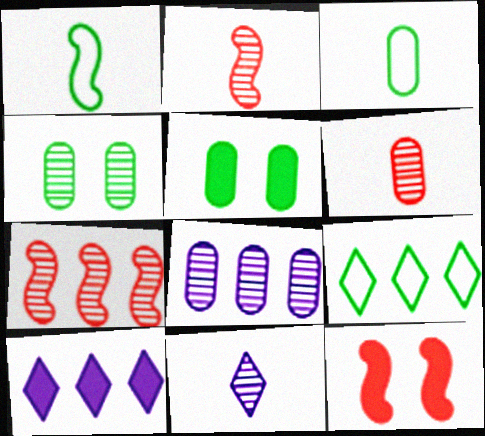[[4, 6, 8], 
[4, 7, 11]]